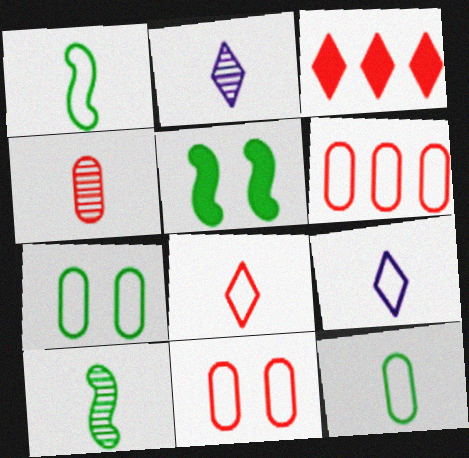[[2, 4, 10], 
[2, 5, 6]]